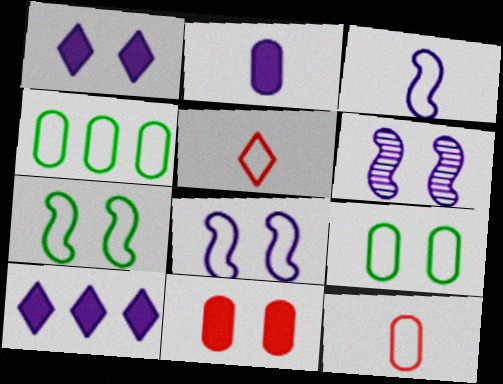[[4, 5, 8]]